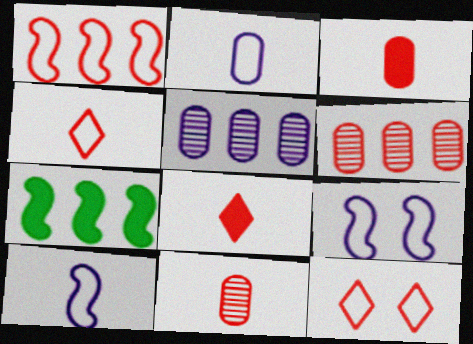[]